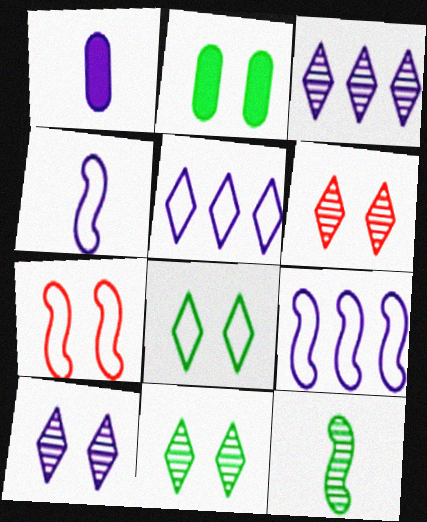[[1, 9, 10], 
[2, 7, 10], 
[6, 10, 11]]